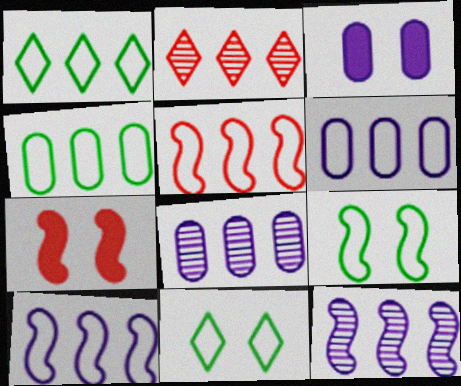[[1, 5, 6]]